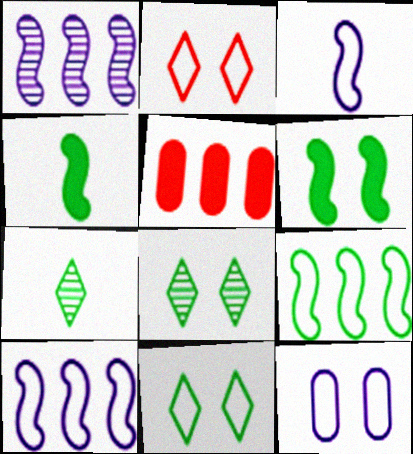[[3, 5, 8]]